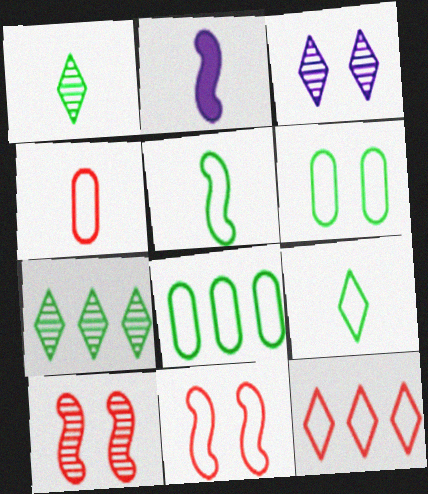[[1, 2, 4], 
[4, 11, 12]]